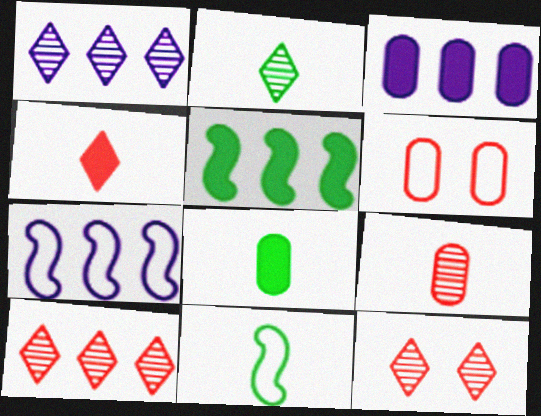[[1, 2, 12], 
[1, 3, 7], 
[2, 8, 11], 
[3, 11, 12], 
[7, 8, 12]]